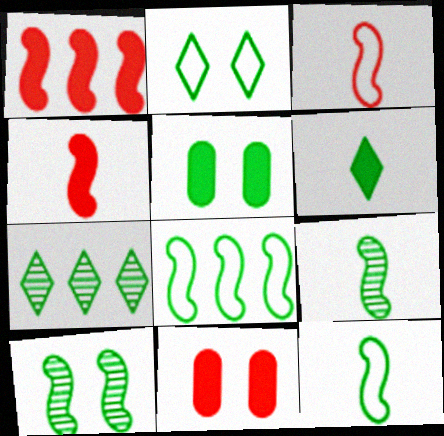[[2, 5, 10], 
[2, 6, 7], 
[5, 7, 12]]